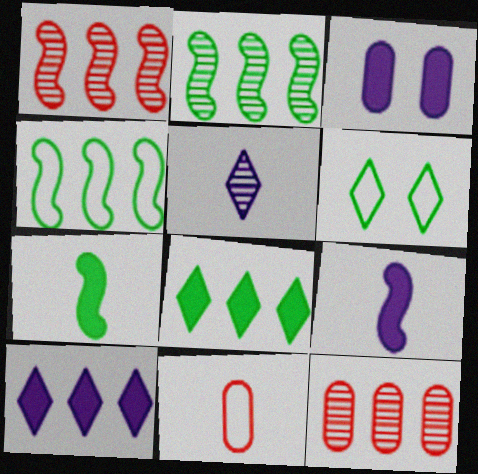[[3, 9, 10], 
[4, 10, 12], 
[5, 7, 11], 
[6, 9, 12]]